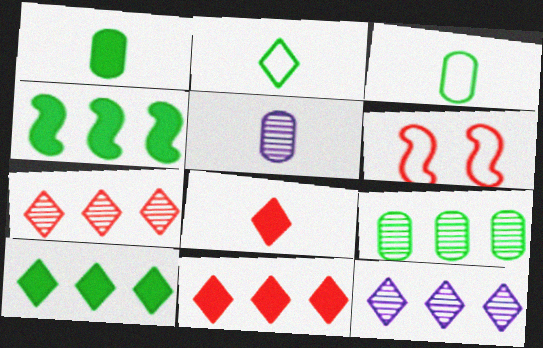[[1, 6, 12], 
[5, 6, 10]]